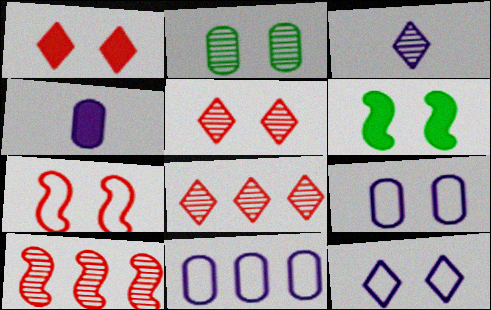[[2, 3, 10], 
[5, 6, 9]]